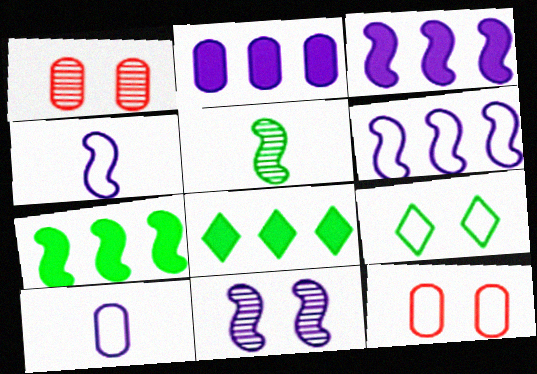[[1, 4, 8], 
[3, 4, 11]]